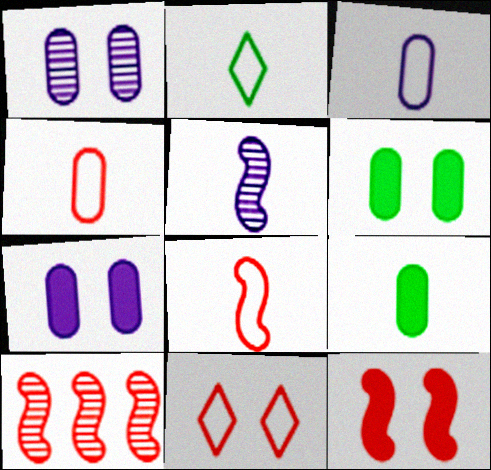[[2, 3, 8], 
[2, 7, 10], 
[8, 10, 12]]